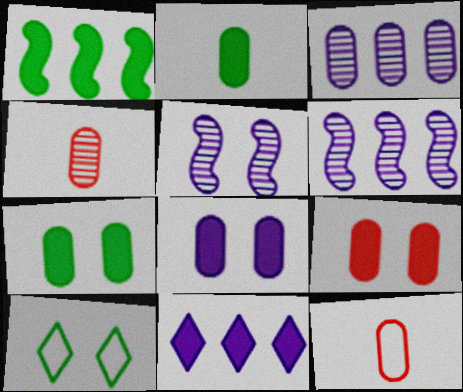[[3, 7, 12], 
[5, 9, 10], 
[7, 8, 9]]